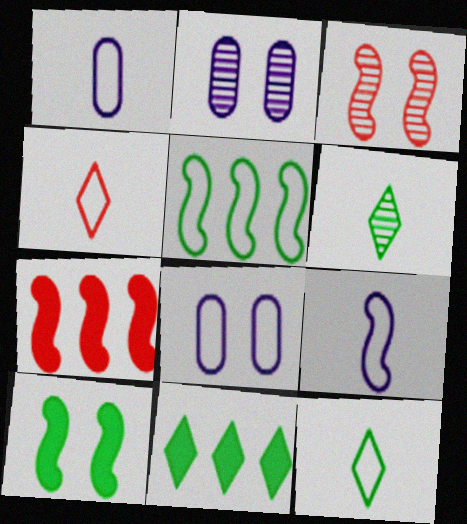[[1, 3, 11], 
[2, 7, 12], 
[4, 5, 8], 
[6, 7, 8]]